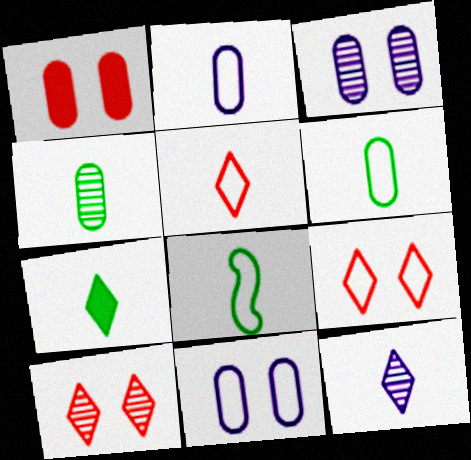[[2, 5, 8], 
[4, 7, 8], 
[5, 7, 12]]